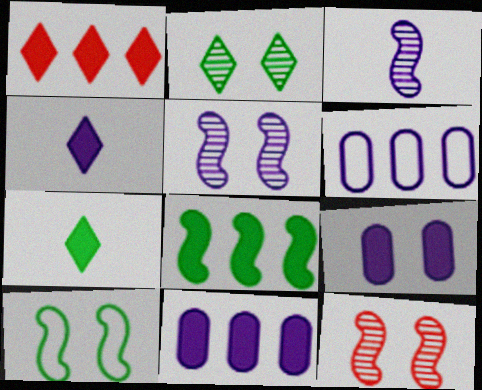[[1, 8, 11], 
[4, 5, 6], 
[6, 7, 12]]